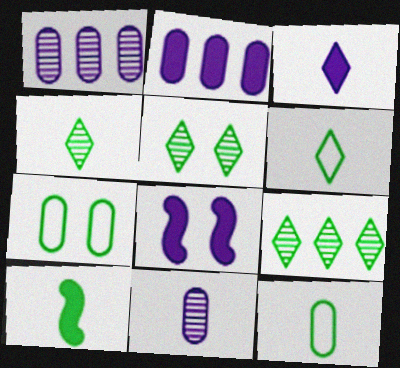[[2, 3, 8], 
[4, 5, 9], 
[4, 10, 12], 
[7, 9, 10]]